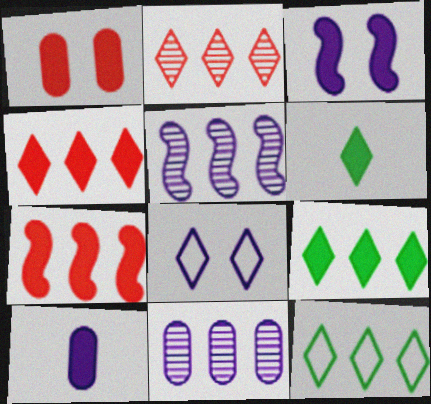[[2, 6, 8], 
[5, 8, 10], 
[7, 11, 12]]